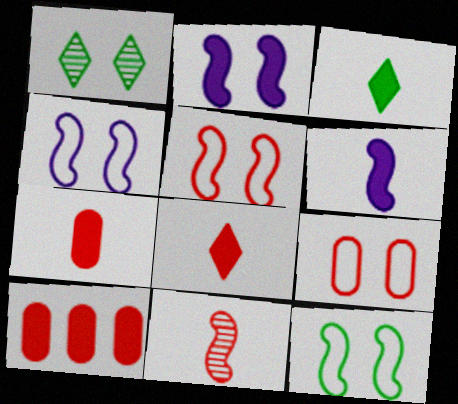[[1, 2, 9], 
[2, 3, 10], 
[3, 6, 7], 
[4, 5, 12]]